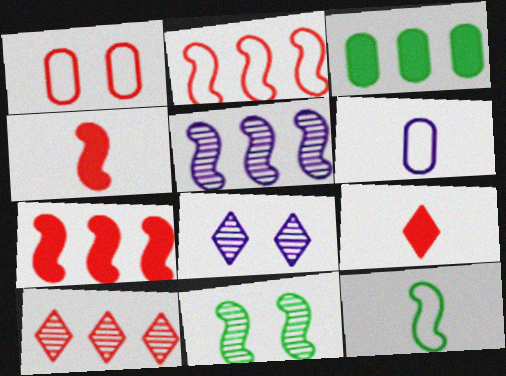[[1, 4, 10]]